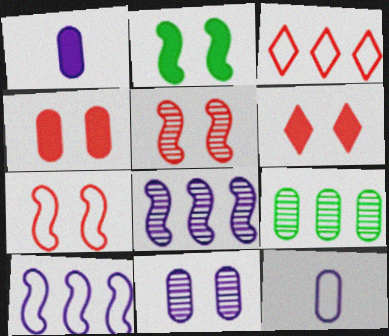[[4, 9, 12]]